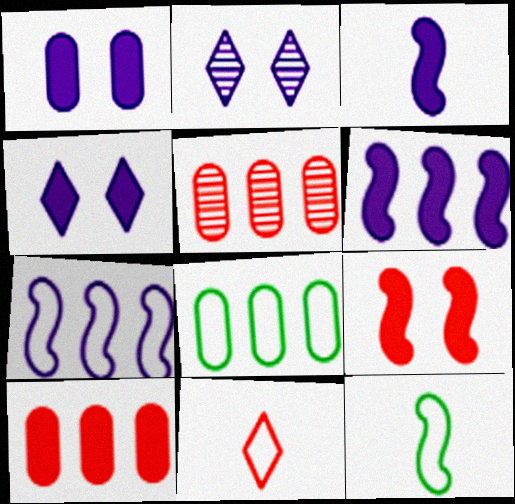[[2, 10, 12], 
[4, 5, 12], 
[5, 9, 11]]